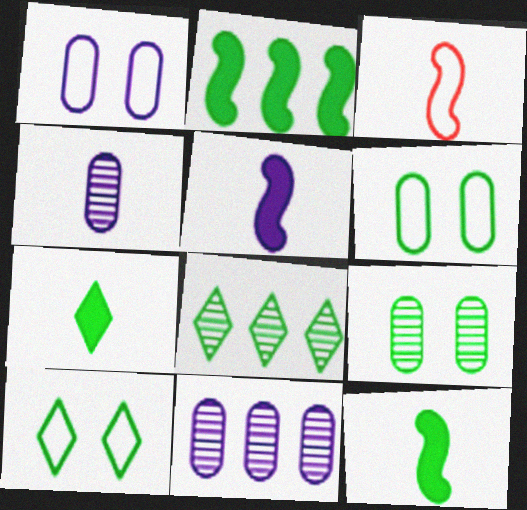[[3, 4, 7], 
[6, 8, 12], 
[7, 8, 10]]